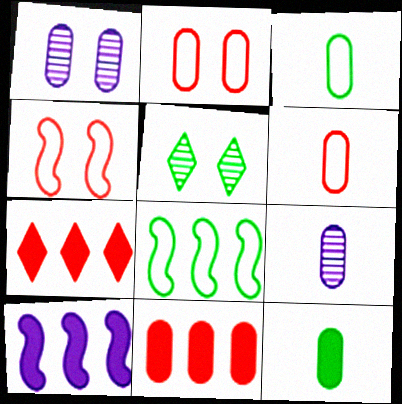[[1, 3, 11], 
[5, 6, 10], 
[5, 8, 12], 
[6, 9, 12]]